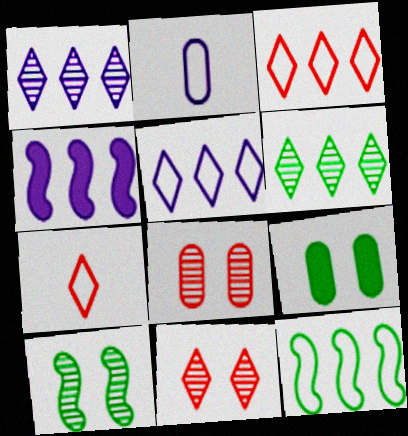[]